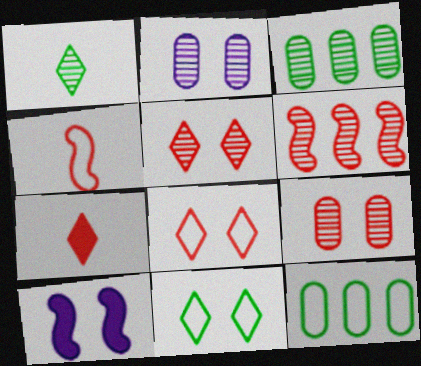[[1, 2, 6], 
[9, 10, 11]]